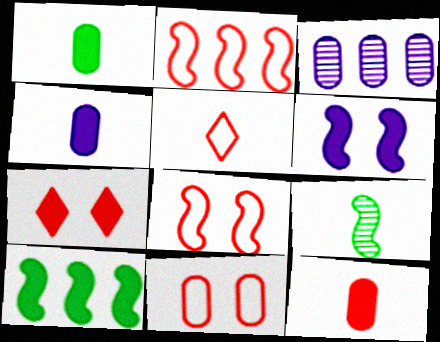[[1, 3, 11], 
[1, 4, 12], 
[2, 5, 11], 
[2, 6, 9], 
[4, 5, 9], 
[4, 7, 10]]